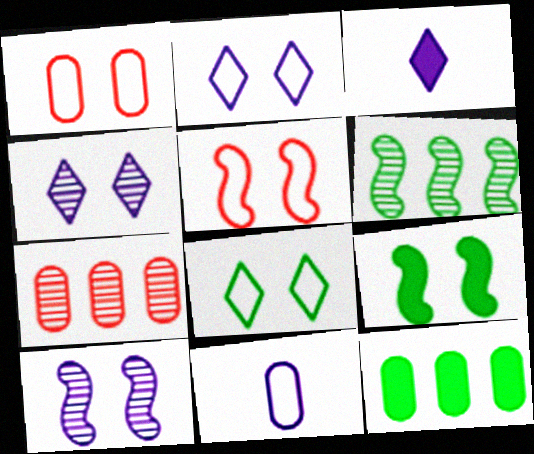[[1, 3, 6], 
[1, 4, 9], 
[5, 9, 10]]